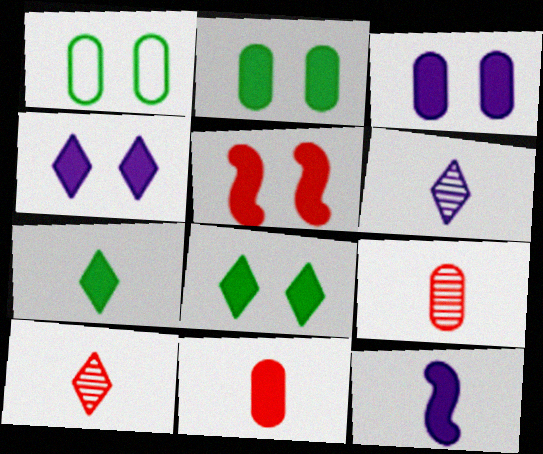[[2, 4, 5], 
[3, 5, 8], 
[7, 11, 12]]